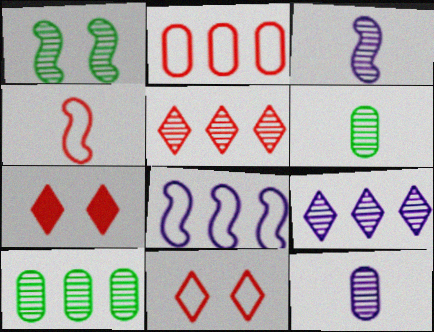[[1, 5, 12], 
[2, 4, 11], 
[6, 7, 8]]